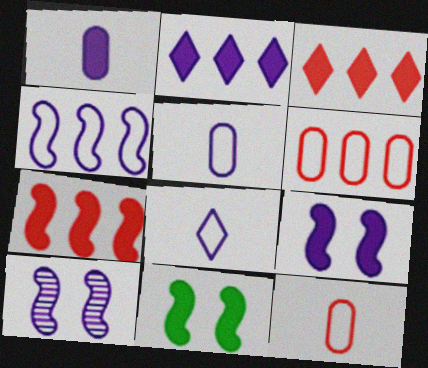[[1, 2, 9], 
[1, 3, 11], 
[2, 5, 10]]